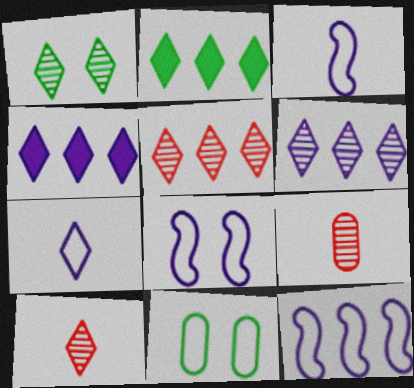[[1, 6, 10], 
[2, 8, 9], 
[3, 8, 12]]